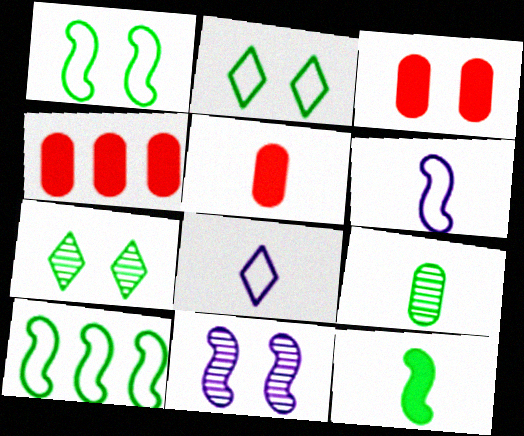[[2, 3, 11], 
[3, 4, 5], 
[4, 6, 7]]